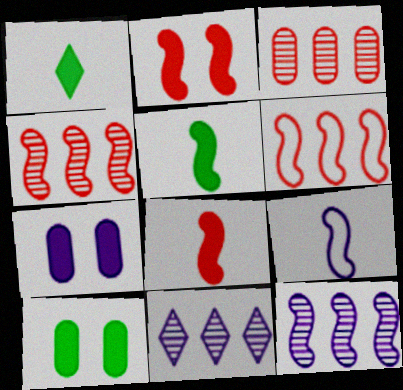[[7, 9, 11]]